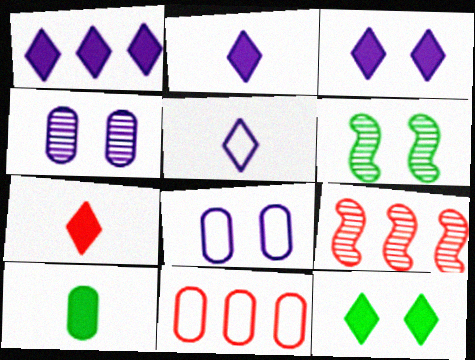[[1, 2, 3], 
[1, 7, 12], 
[2, 6, 11], 
[4, 10, 11]]